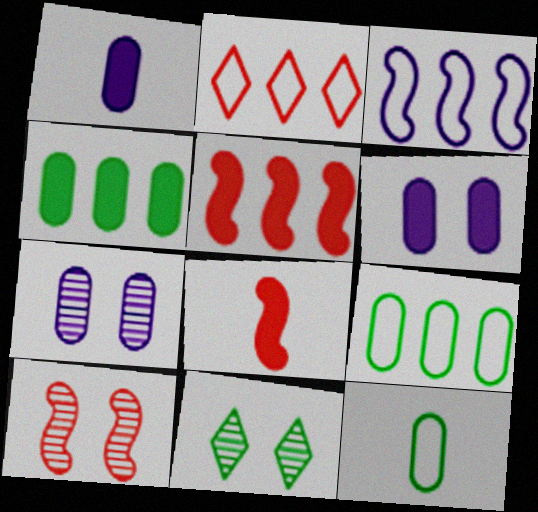[[2, 3, 9], 
[7, 10, 11]]